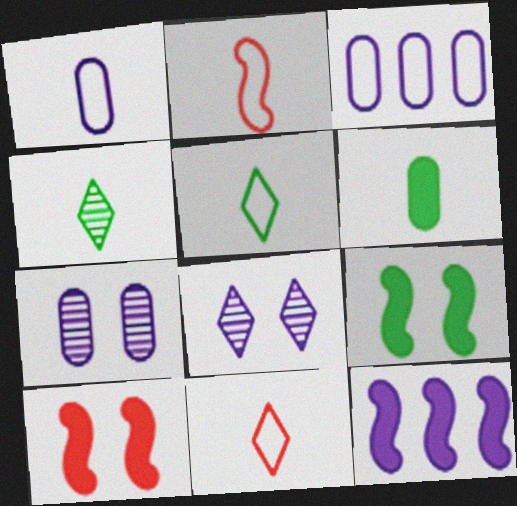[[1, 2, 5], 
[1, 8, 12], 
[3, 4, 10]]